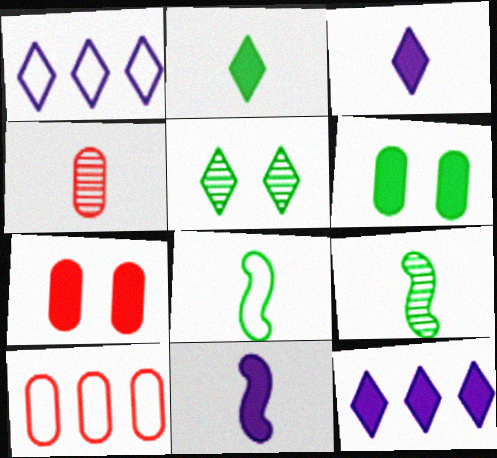[[1, 7, 9], 
[3, 4, 8], 
[4, 7, 10], 
[5, 10, 11]]